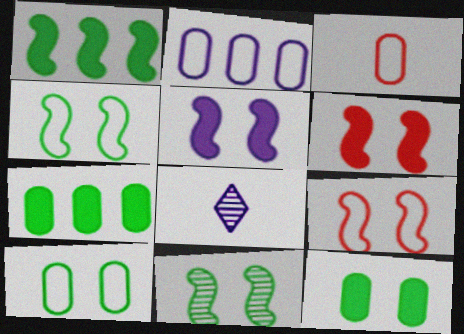[[2, 3, 10], 
[2, 5, 8], 
[5, 9, 11], 
[7, 8, 9]]